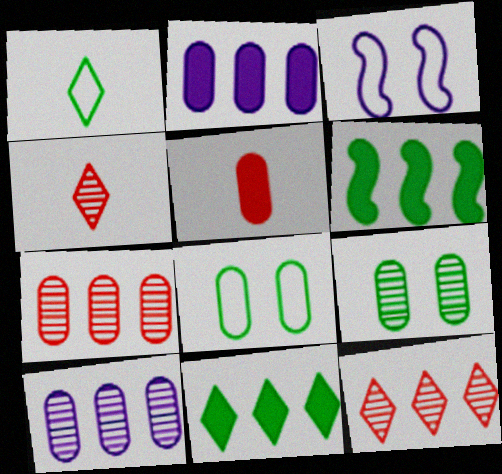[[1, 6, 9], 
[5, 8, 10]]